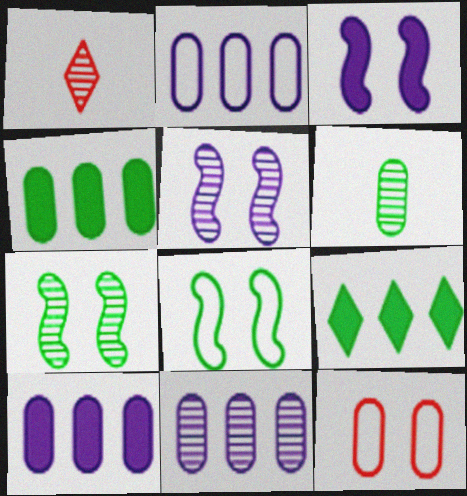[[1, 7, 11], 
[1, 8, 10], 
[2, 10, 11], 
[6, 8, 9], 
[6, 10, 12]]